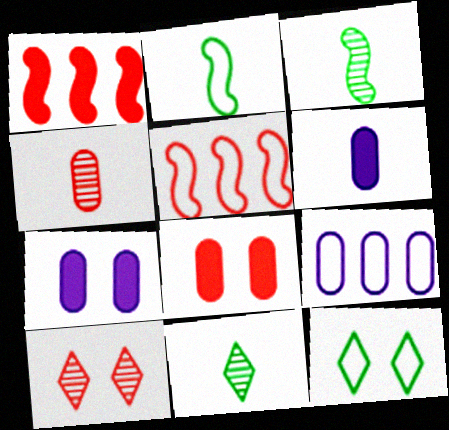[[5, 7, 11]]